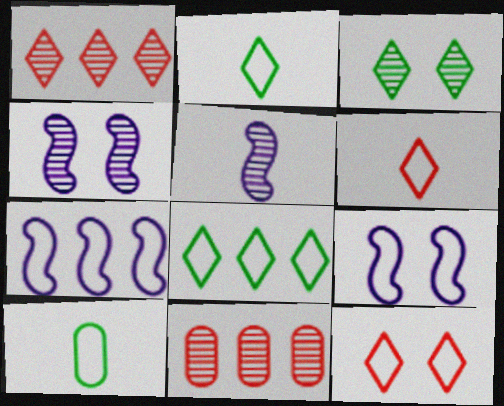[[3, 5, 11], 
[7, 10, 12]]